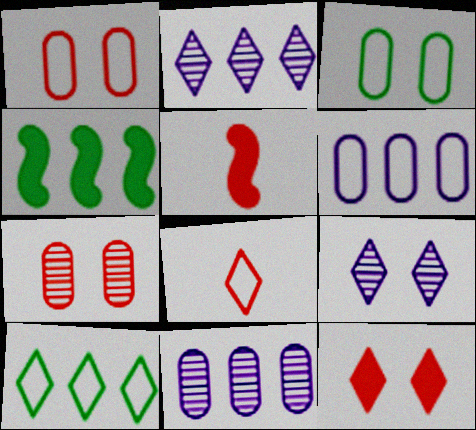[[2, 3, 5]]